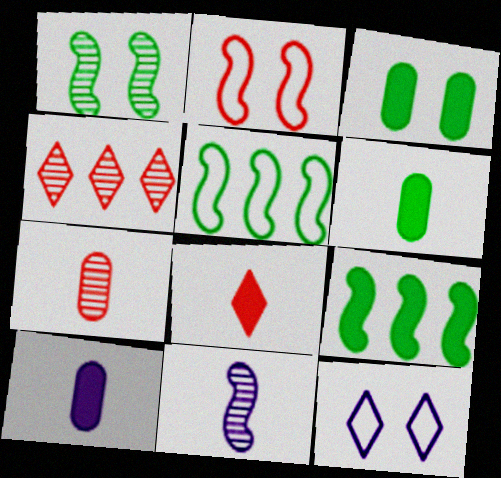[[2, 9, 11], 
[7, 9, 12]]